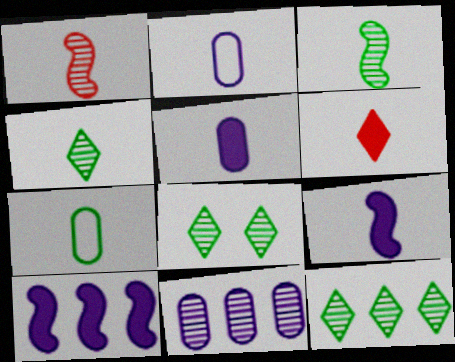[[1, 8, 11], 
[2, 3, 6], 
[4, 8, 12]]